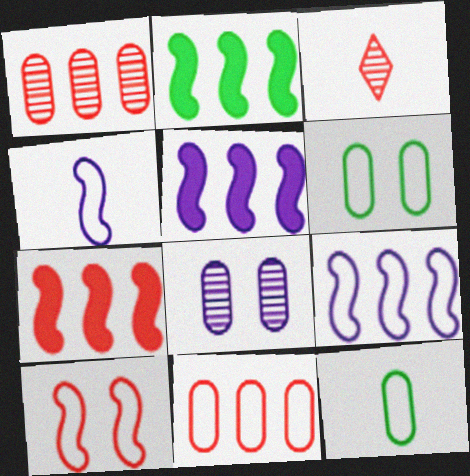[[2, 5, 7], 
[3, 5, 6]]